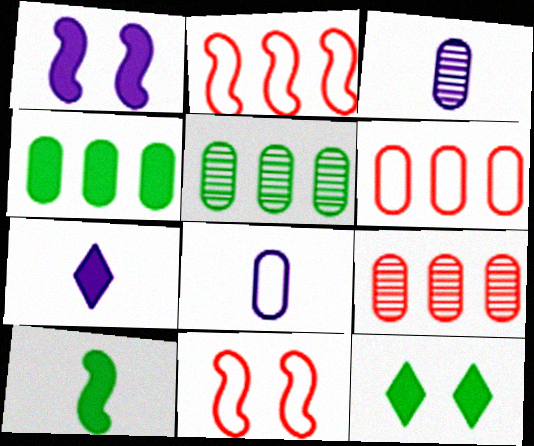[[2, 3, 12], 
[4, 10, 12], 
[5, 7, 11]]